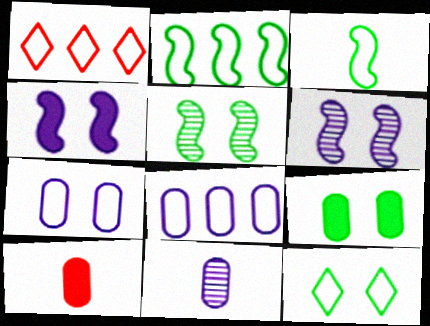[[1, 2, 8], 
[1, 3, 7], 
[5, 9, 12]]